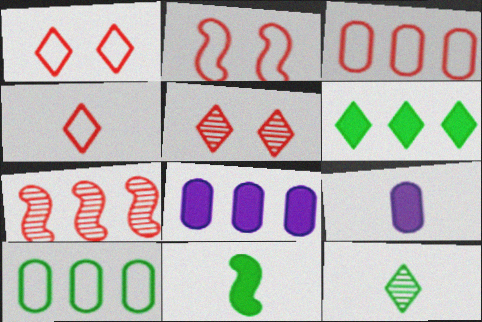[[2, 3, 4], 
[2, 8, 12]]